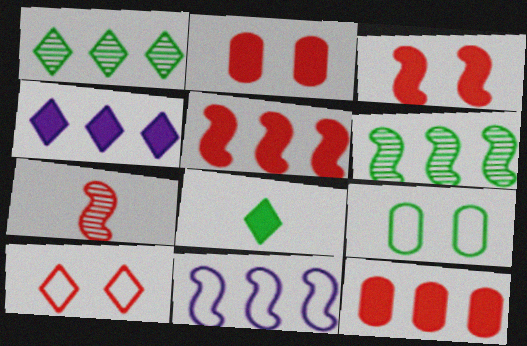[[1, 11, 12], 
[4, 7, 9], 
[5, 6, 11], 
[6, 8, 9], 
[7, 10, 12]]